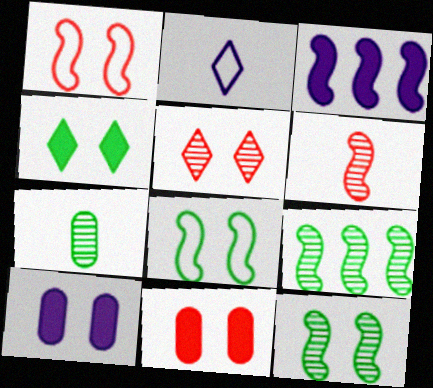[[1, 5, 11], 
[2, 9, 11], 
[3, 6, 8], 
[5, 8, 10]]